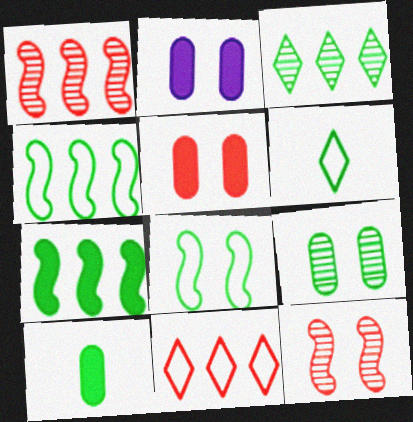[[1, 2, 6], 
[3, 8, 10], 
[6, 7, 9]]